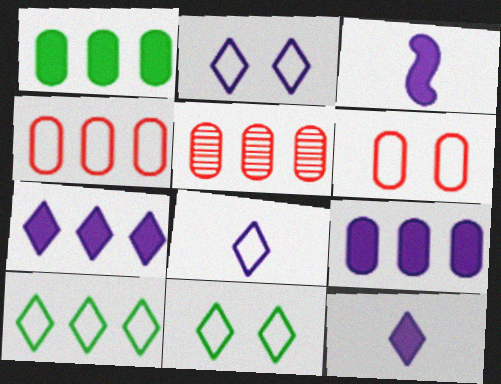[[3, 5, 11]]